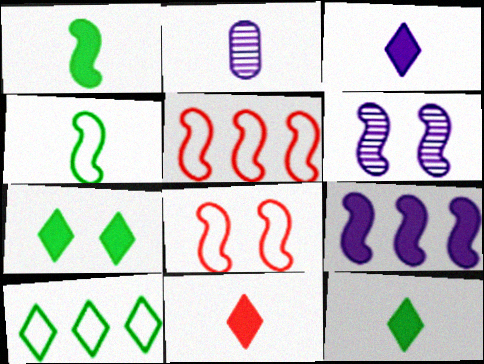[[1, 5, 6], 
[2, 4, 11], 
[2, 5, 7], 
[3, 11, 12]]